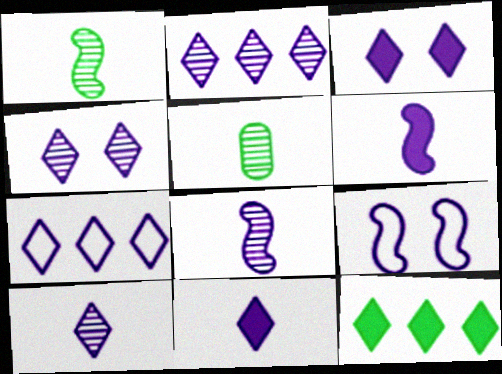[[2, 4, 10], 
[3, 7, 10], 
[4, 7, 11]]